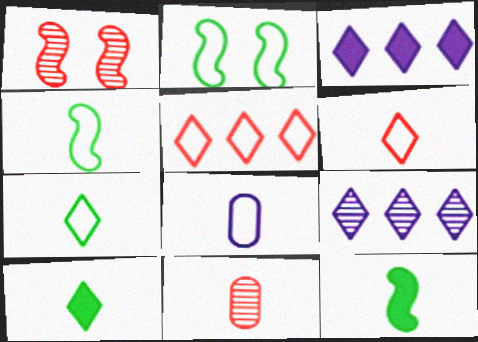[[2, 3, 11], 
[2, 5, 8], 
[4, 6, 8]]